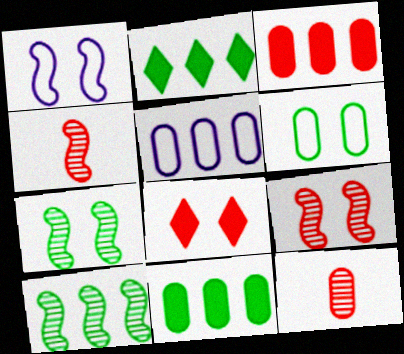[[1, 2, 12]]